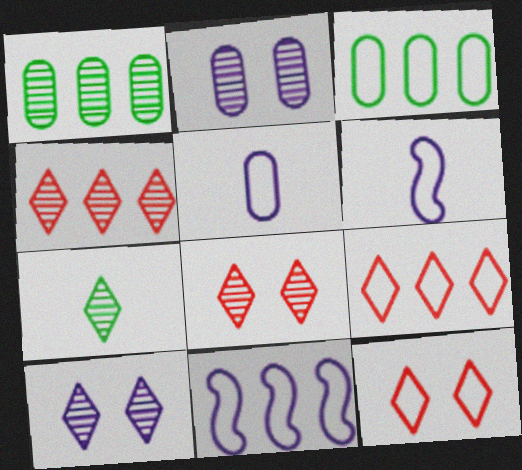[[3, 6, 12], 
[3, 9, 11], 
[4, 7, 10]]